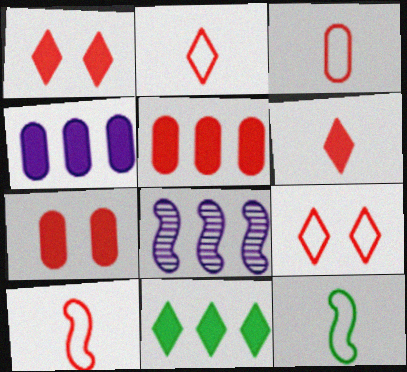[[2, 3, 10]]